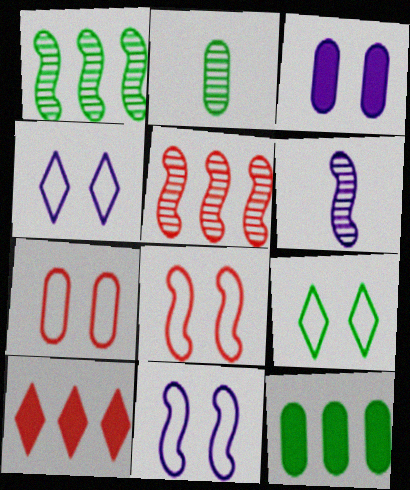[[2, 10, 11], 
[7, 9, 11]]